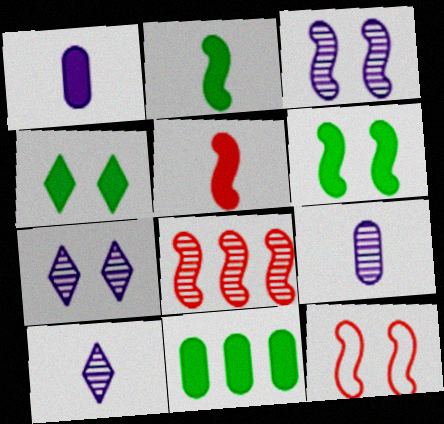[[2, 4, 11], 
[3, 6, 12], 
[5, 8, 12], 
[10, 11, 12]]